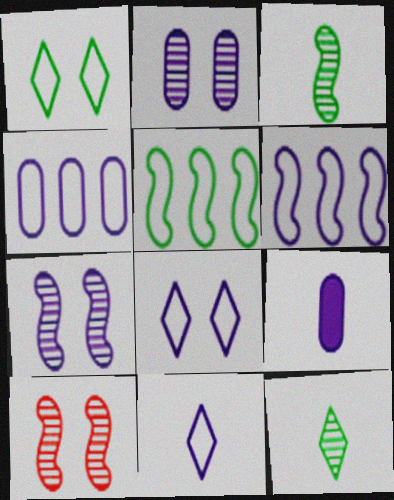[[2, 4, 9]]